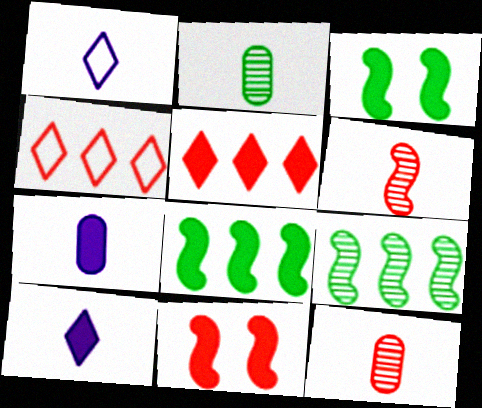[[3, 5, 7], 
[4, 11, 12]]